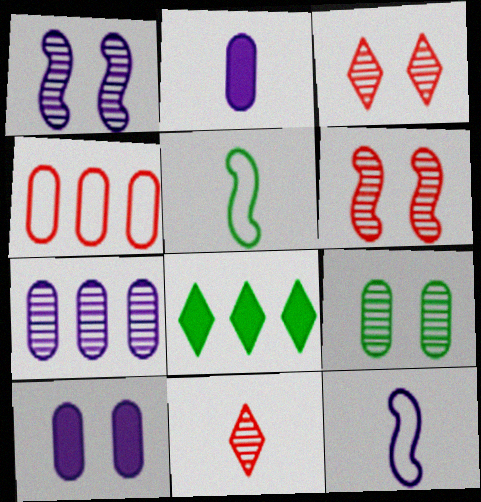[[1, 3, 9], 
[2, 4, 9], 
[2, 5, 11], 
[5, 8, 9]]